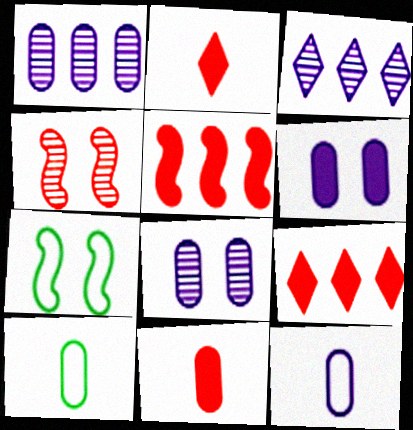[[1, 2, 7], 
[1, 6, 12], 
[3, 7, 11]]